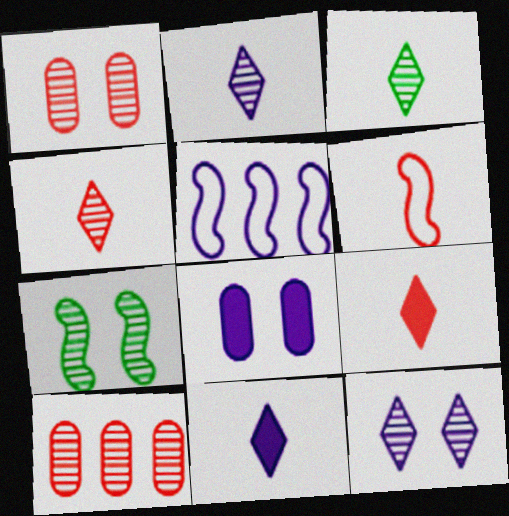[[1, 7, 12], 
[2, 3, 4], 
[2, 5, 8], 
[2, 7, 10]]